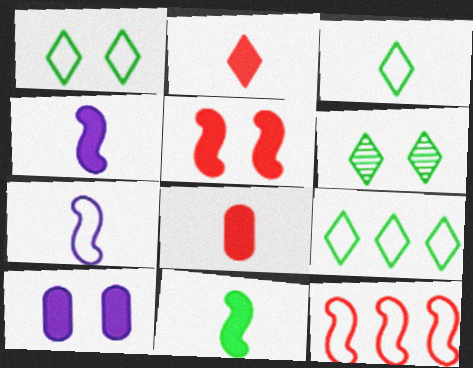[[1, 3, 9]]